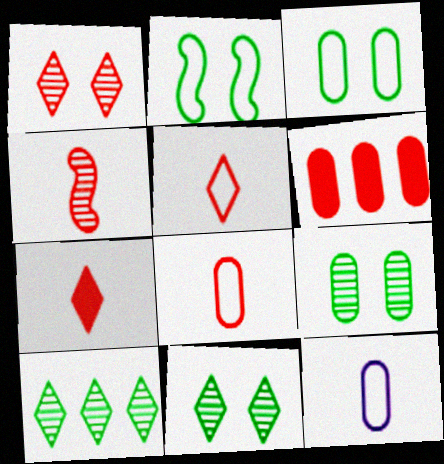[[4, 7, 8], 
[6, 9, 12]]